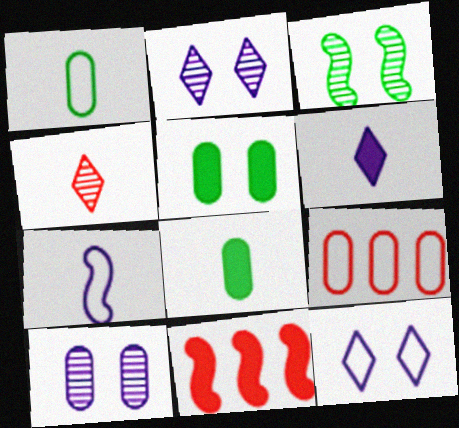[[1, 2, 11], 
[3, 6, 9], 
[3, 7, 11], 
[4, 7, 8], 
[5, 6, 11], 
[8, 9, 10]]